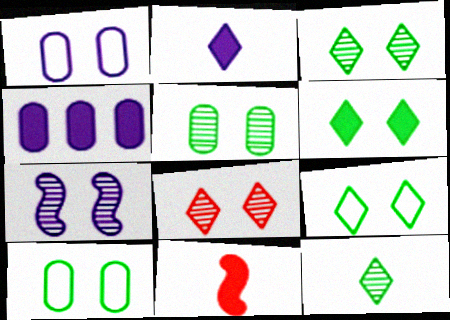[[3, 6, 9], 
[4, 6, 11], 
[5, 7, 8]]